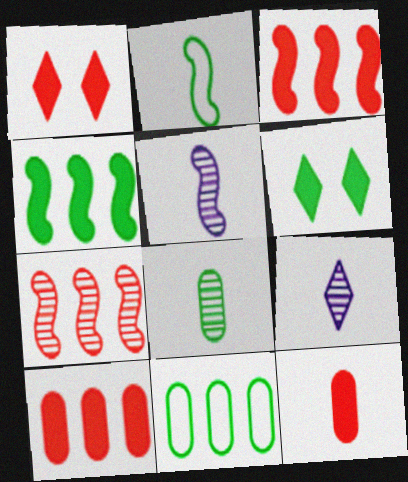[[1, 3, 12], 
[1, 5, 11], 
[2, 9, 12]]